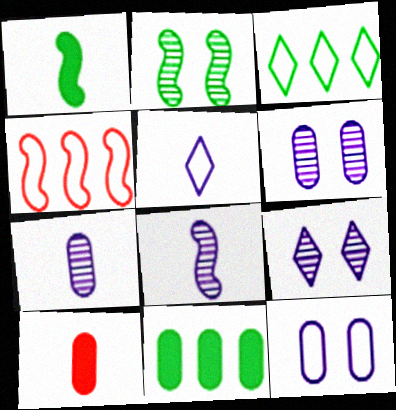[]